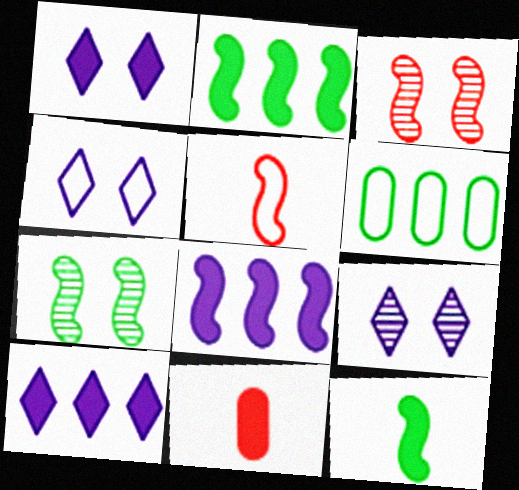[[1, 2, 11], 
[1, 4, 9], 
[4, 5, 6], 
[5, 7, 8]]